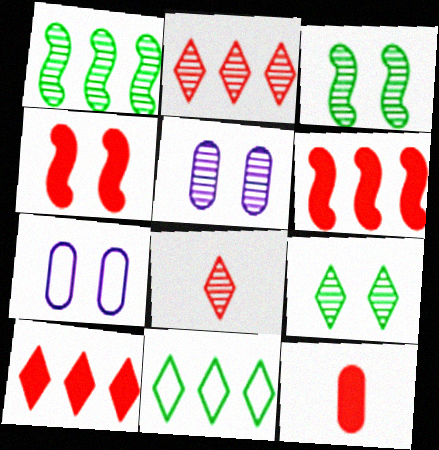[[1, 5, 8], 
[4, 7, 9], 
[4, 10, 12]]